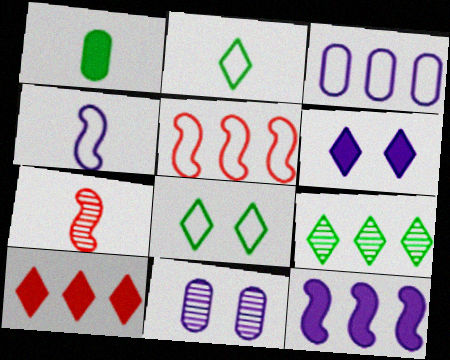[[7, 9, 11]]